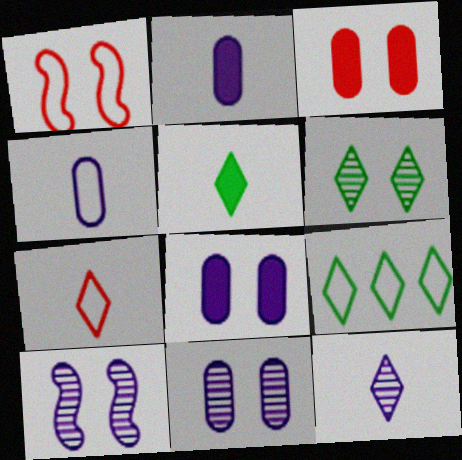[[1, 4, 9], 
[1, 6, 8], 
[5, 6, 9], 
[5, 7, 12]]